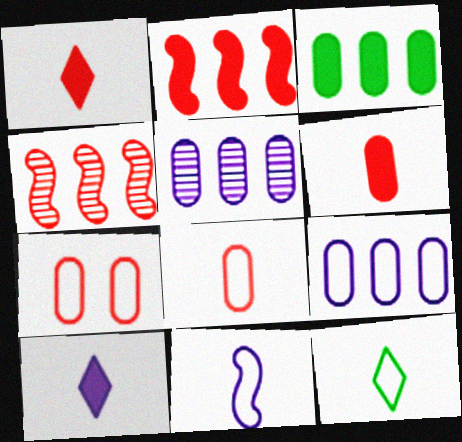[[1, 4, 7], 
[8, 11, 12]]